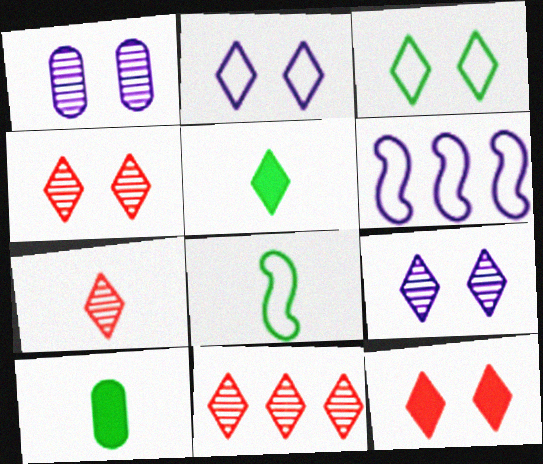[[2, 5, 11], 
[3, 9, 12], 
[4, 6, 10], 
[4, 7, 11]]